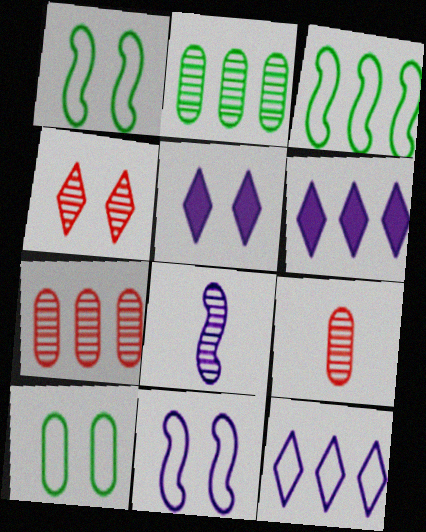[[1, 6, 9], 
[2, 4, 8], 
[3, 5, 9], 
[3, 6, 7]]